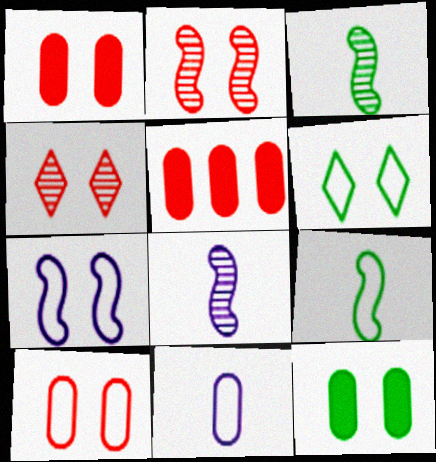[[4, 7, 12], 
[5, 6, 8], 
[6, 7, 10]]